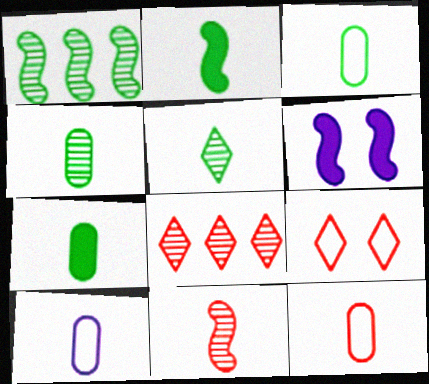[[2, 3, 5], 
[3, 4, 7], 
[3, 6, 8], 
[3, 10, 12]]